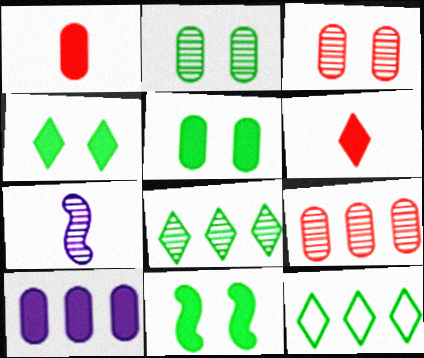[[1, 5, 10], 
[3, 7, 8], 
[4, 5, 11], 
[6, 10, 11]]